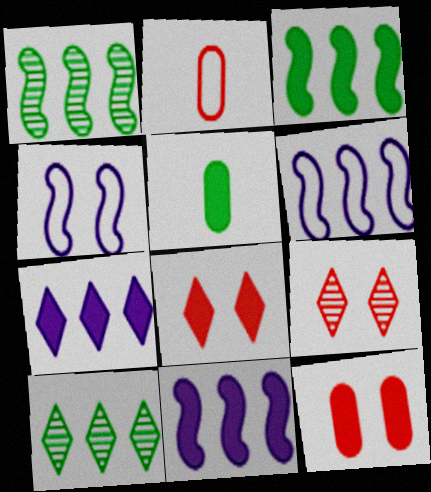[[5, 6, 9], 
[5, 8, 11]]